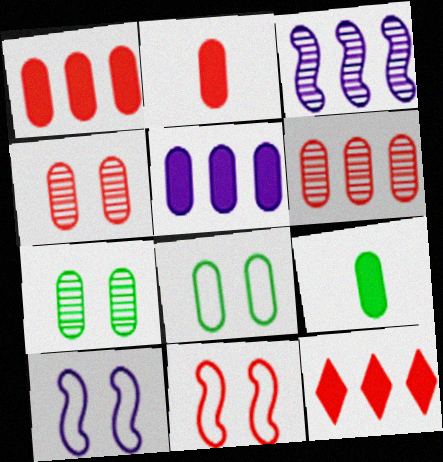[]